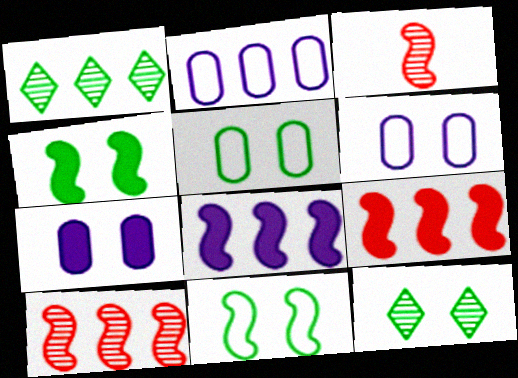[[1, 2, 9], 
[3, 8, 11], 
[4, 5, 12]]